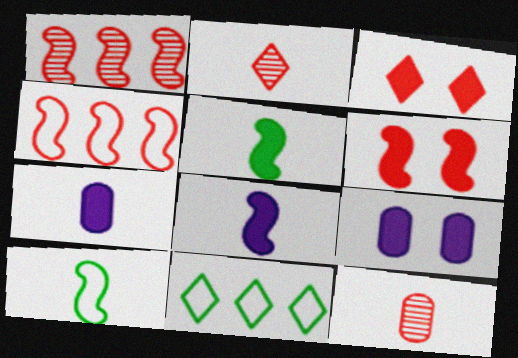[[2, 7, 10], 
[3, 4, 12]]